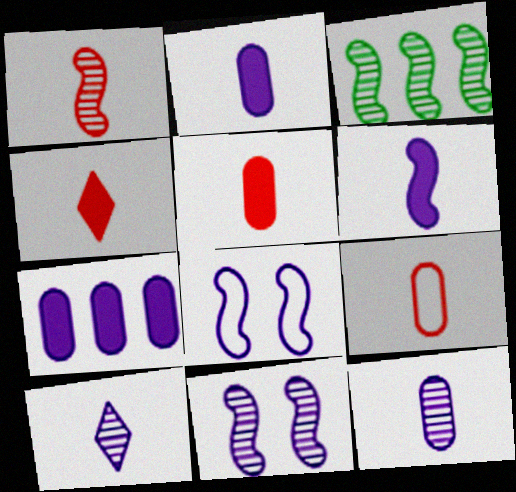[[1, 3, 11], 
[1, 4, 9], 
[7, 8, 10]]